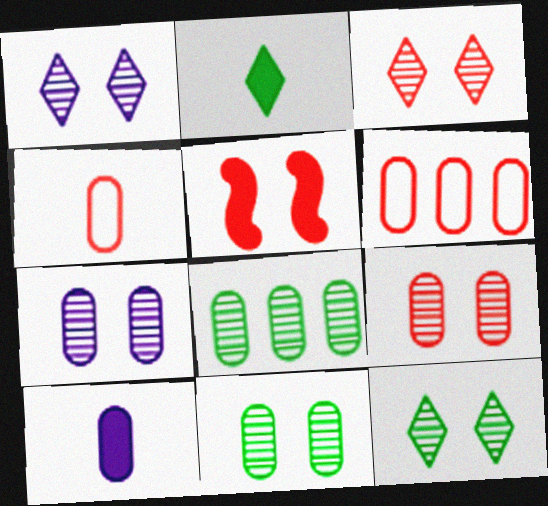[[1, 3, 12], 
[6, 10, 11], 
[7, 9, 11]]